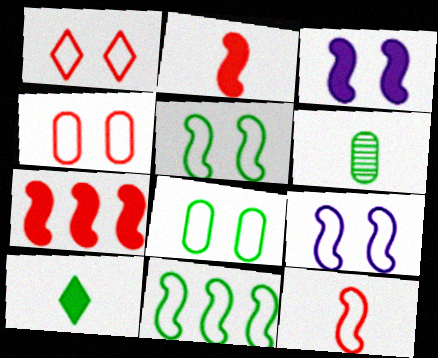[[1, 8, 9], 
[9, 11, 12]]